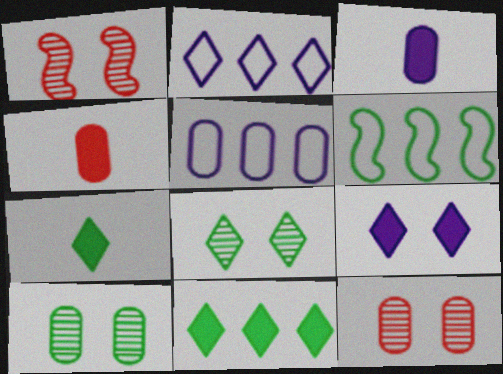[[1, 5, 7], 
[4, 5, 10], 
[6, 7, 10]]